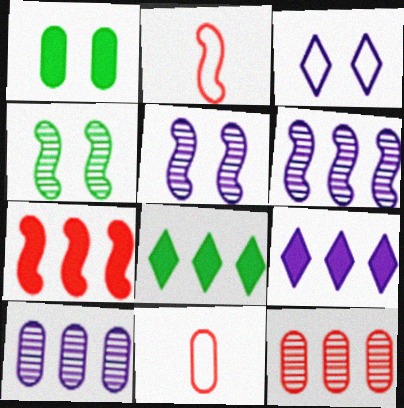[[1, 10, 11], 
[4, 9, 11], 
[5, 8, 11]]